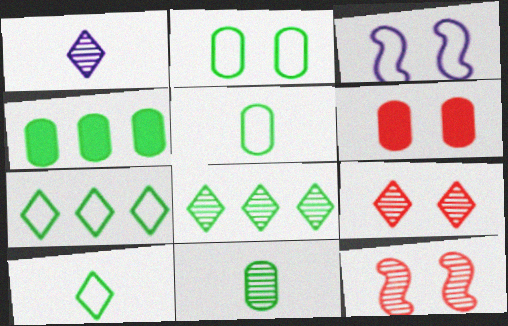[[1, 8, 9], 
[2, 4, 11]]